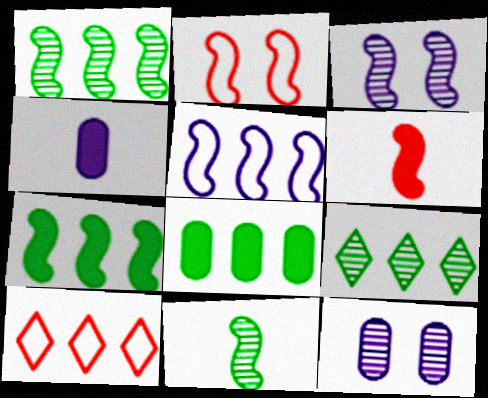[[2, 4, 9]]